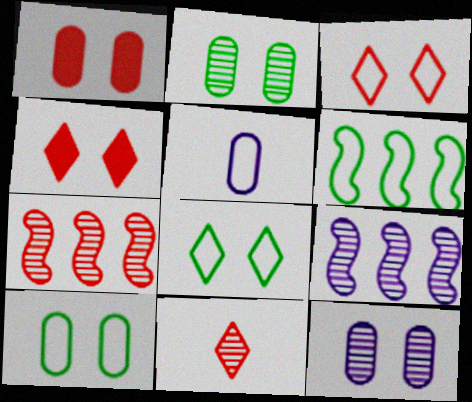[[1, 10, 12], 
[2, 9, 11], 
[3, 5, 6]]